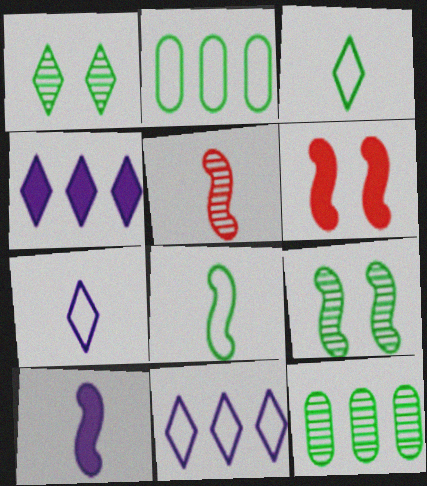[[5, 8, 10], 
[6, 7, 12]]